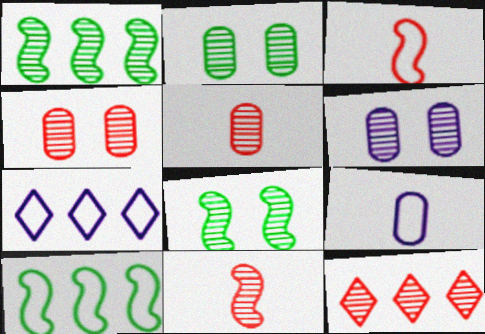[[2, 4, 6], 
[4, 11, 12]]